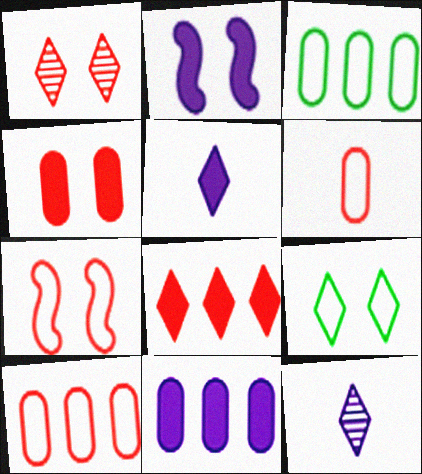[[1, 4, 7], 
[2, 5, 11], 
[8, 9, 12]]